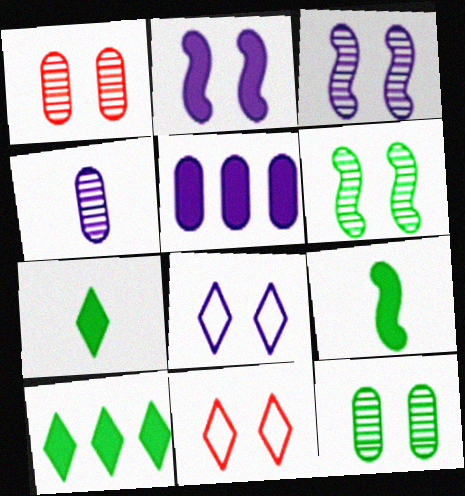[[2, 11, 12]]